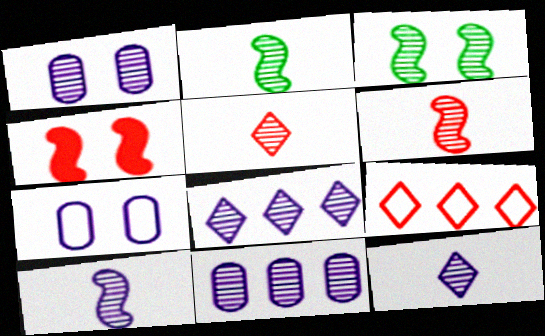[[1, 8, 10], 
[2, 6, 10], 
[3, 5, 11]]